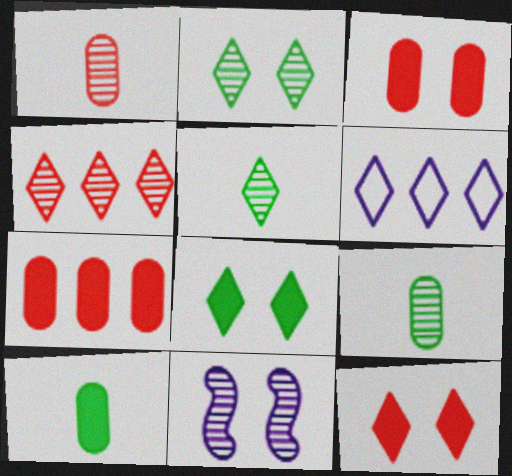[[4, 9, 11], 
[5, 6, 12]]